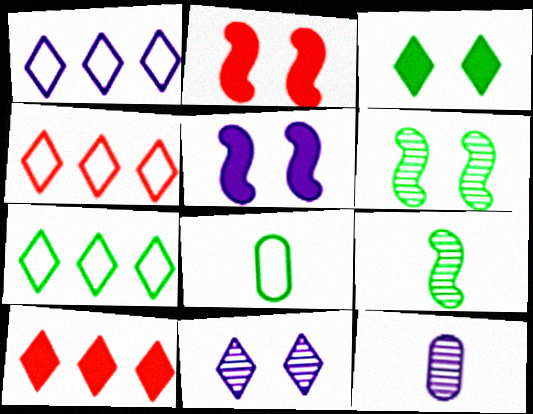[[1, 4, 7], 
[1, 5, 12], 
[2, 7, 12]]